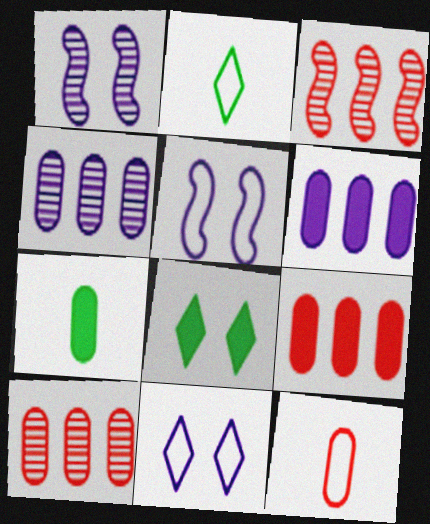[[1, 2, 9], 
[3, 7, 11]]